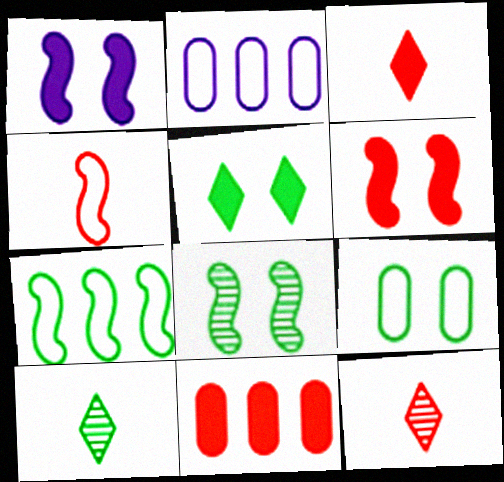[[2, 3, 8], 
[2, 6, 10], 
[3, 6, 11], 
[5, 8, 9]]